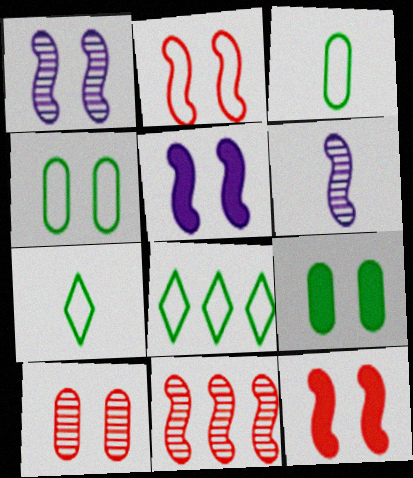[]